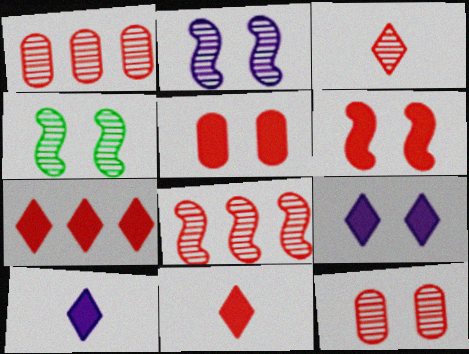[[3, 8, 12]]